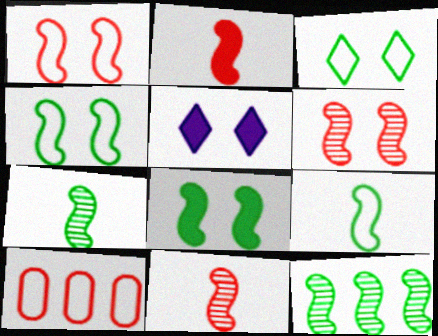[[5, 7, 10], 
[8, 9, 12]]